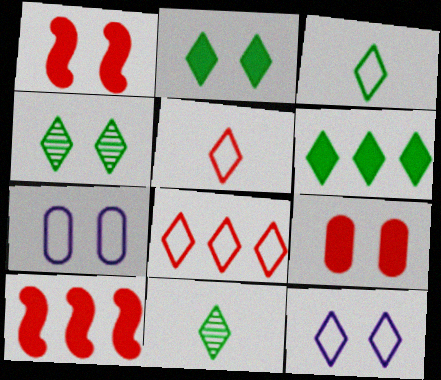[[1, 4, 7], 
[3, 4, 6], 
[3, 8, 12], 
[7, 10, 11]]